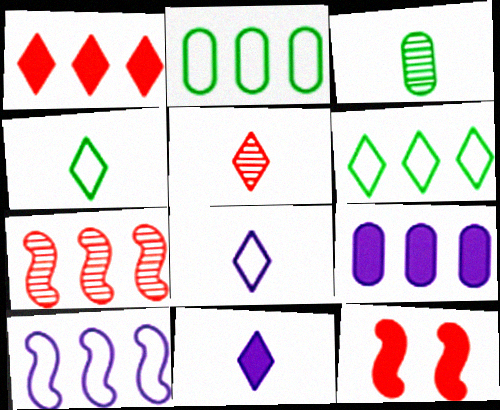[[4, 5, 11], 
[6, 7, 9]]